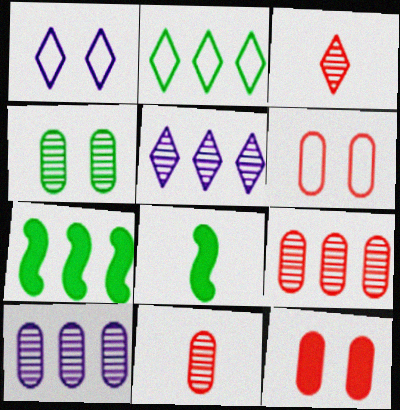[[1, 7, 11], 
[1, 8, 9], 
[2, 4, 8], 
[4, 10, 11], 
[5, 6, 8]]